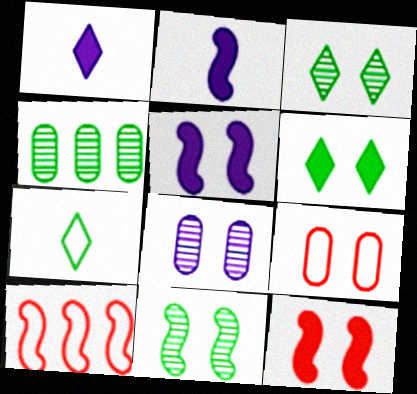[[2, 10, 11], 
[3, 5, 9]]